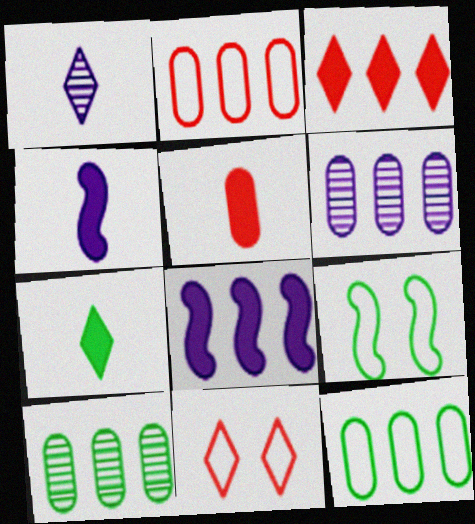[[4, 5, 7], 
[4, 10, 11], 
[7, 9, 10]]